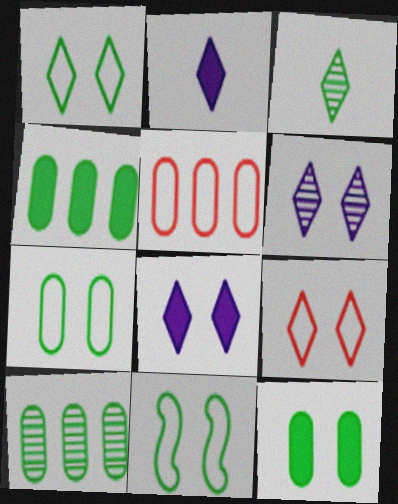[[1, 7, 11], 
[3, 4, 11]]